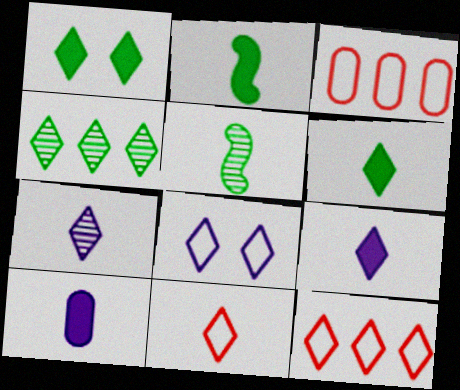[[1, 7, 12], 
[5, 10, 11], 
[6, 7, 11]]